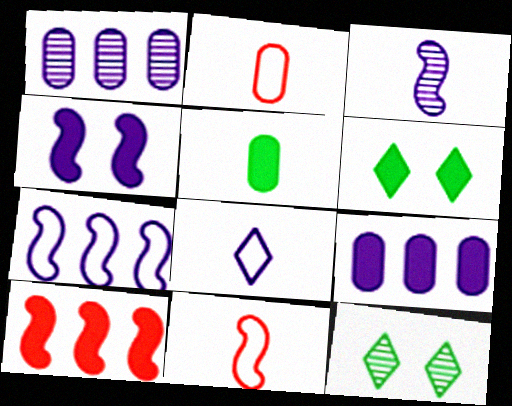[[1, 4, 8], 
[1, 6, 11], 
[3, 4, 7], 
[9, 11, 12]]